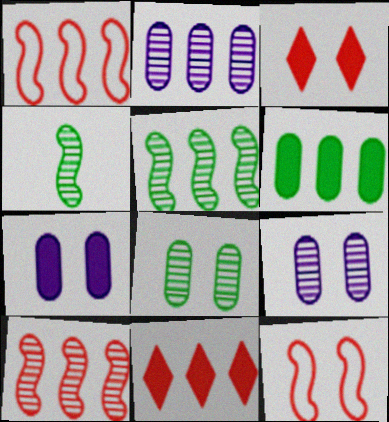[]